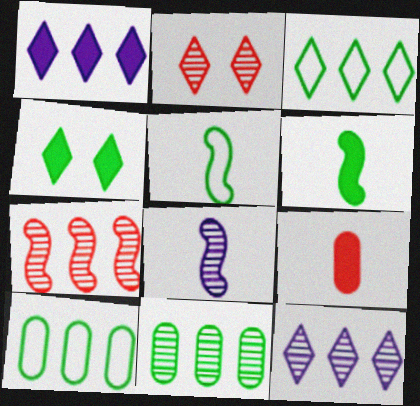[[1, 7, 10], 
[2, 8, 11], 
[4, 5, 11], 
[7, 11, 12]]